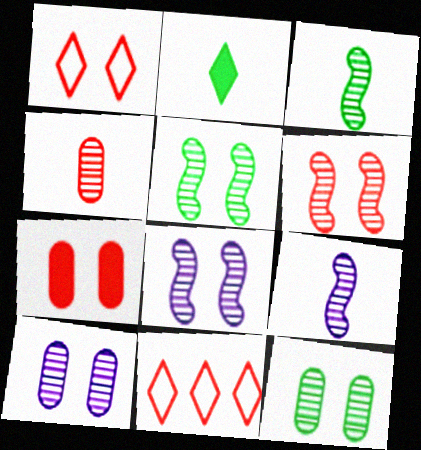[[1, 6, 7], 
[5, 6, 8]]